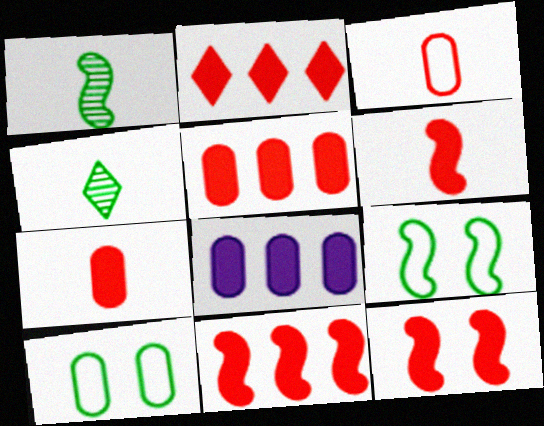[[2, 5, 11], 
[2, 7, 12], 
[6, 11, 12]]